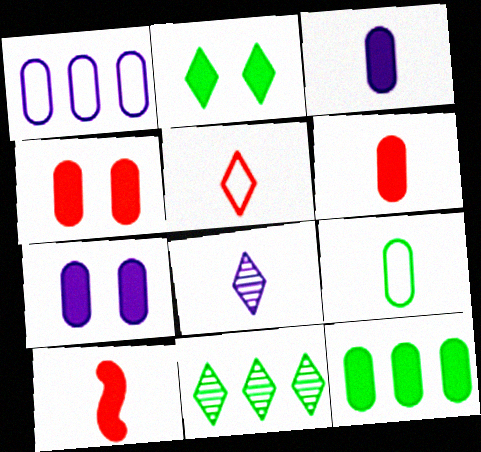[[3, 4, 12], 
[6, 7, 12], 
[8, 9, 10]]